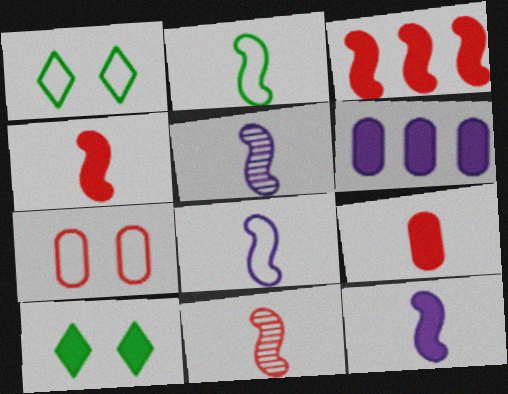[[1, 6, 11], 
[2, 4, 5], 
[2, 11, 12], 
[4, 6, 10], 
[5, 8, 12]]